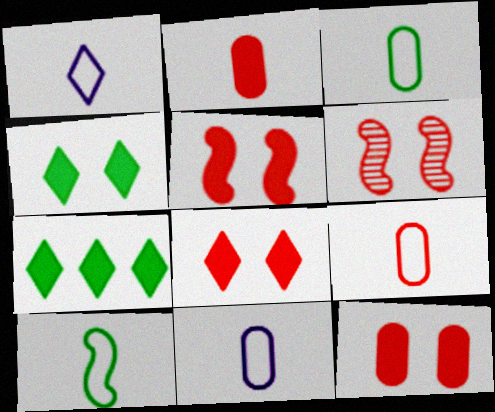[[1, 9, 10], 
[3, 9, 11], 
[5, 8, 12], 
[6, 7, 11]]